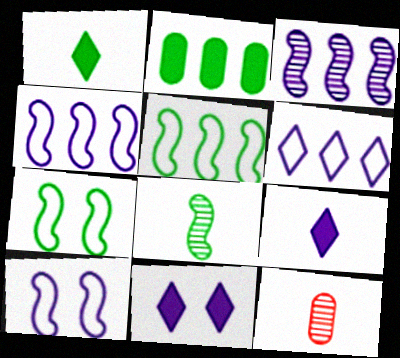[[5, 11, 12]]